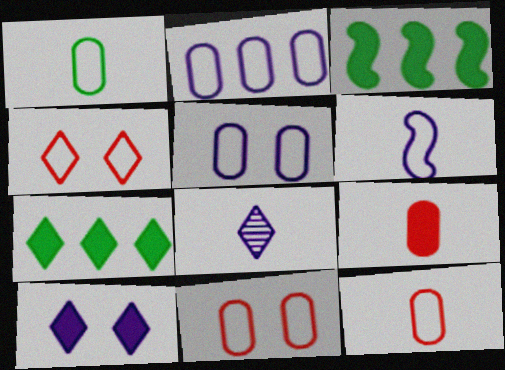[[1, 2, 11], 
[3, 8, 11], 
[3, 9, 10], 
[4, 7, 8]]